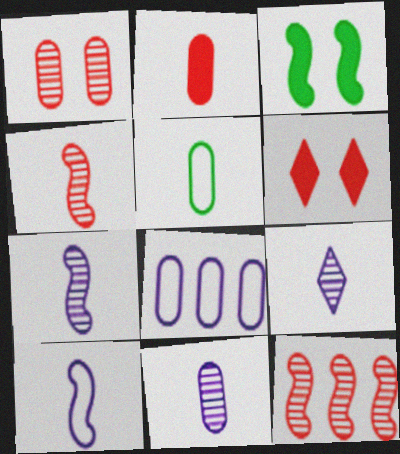[[2, 5, 11], 
[3, 10, 12], 
[7, 9, 11]]